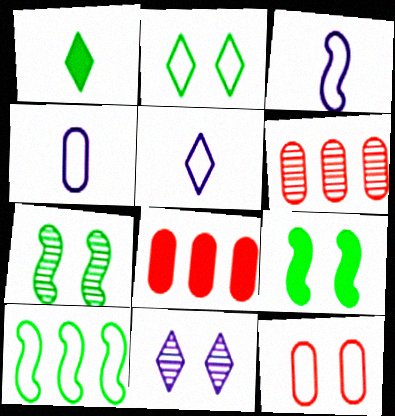[[3, 4, 5], 
[5, 6, 9], 
[5, 7, 8], 
[5, 10, 12], 
[9, 11, 12]]